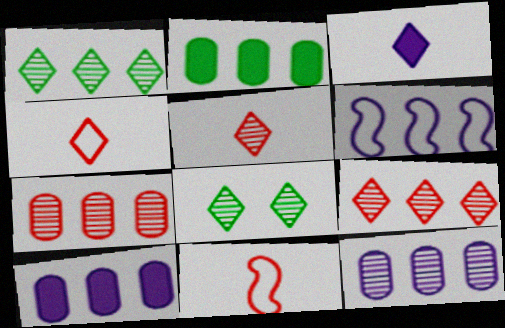[[2, 6, 9], 
[8, 10, 11]]